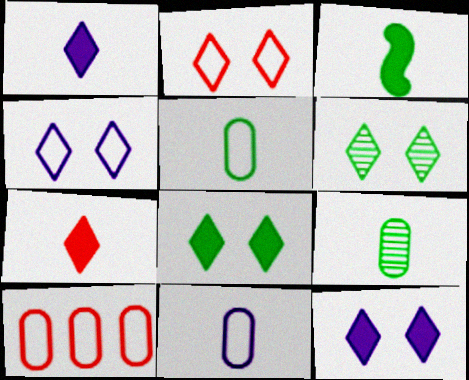[[2, 6, 12]]